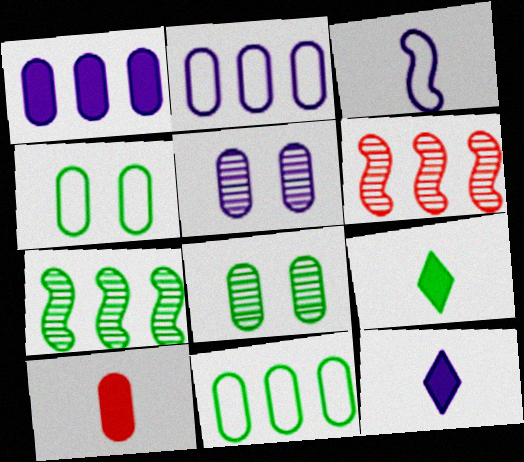[[2, 8, 10], 
[4, 6, 12], 
[4, 7, 9], 
[5, 10, 11]]